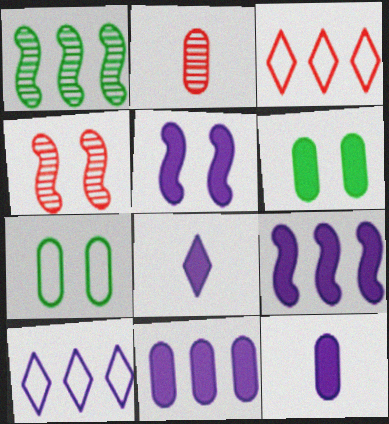[[1, 3, 11], 
[2, 7, 11], 
[5, 8, 11]]